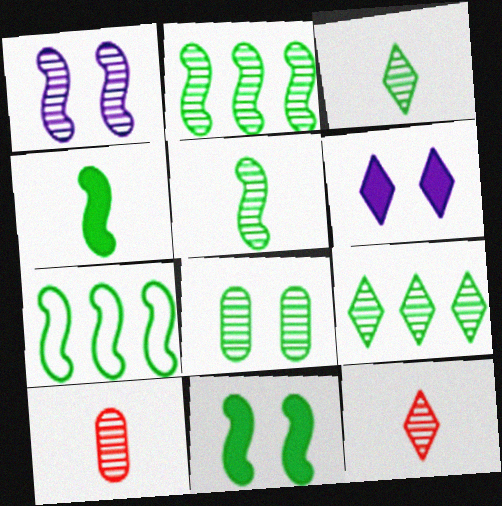[[1, 9, 10], 
[2, 3, 8], 
[5, 7, 11], 
[5, 8, 9], 
[6, 7, 10]]